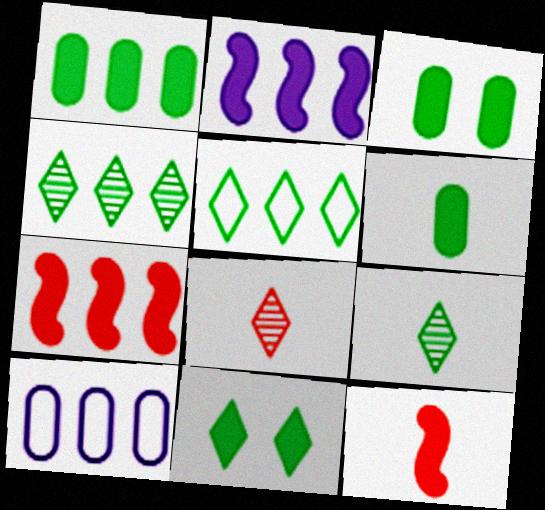[[1, 3, 6], 
[4, 7, 10], 
[5, 9, 11]]